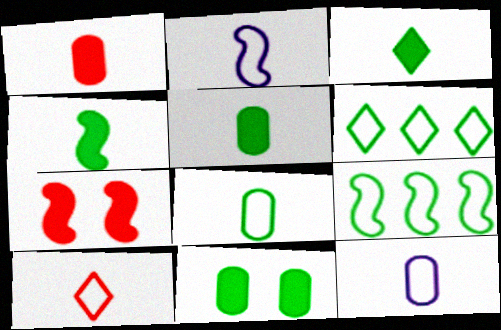[[2, 8, 10], 
[3, 4, 5]]